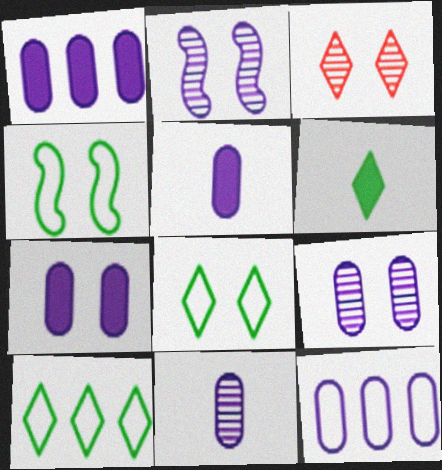[[1, 5, 7], 
[3, 4, 7], 
[5, 9, 12], 
[7, 11, 12]]